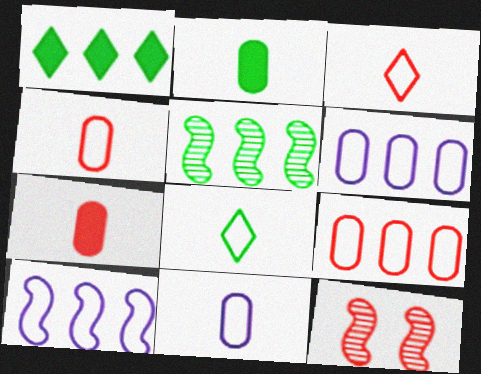[[1, 11, 12]]